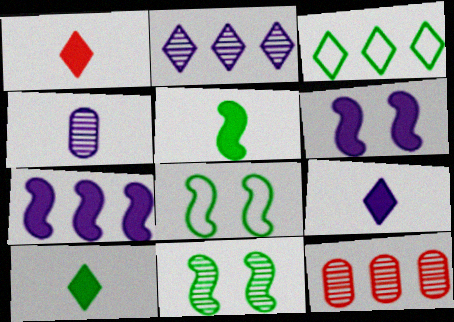[[1, 9, 10], 
[3, 7, 12], 
[8, 9, 12]]